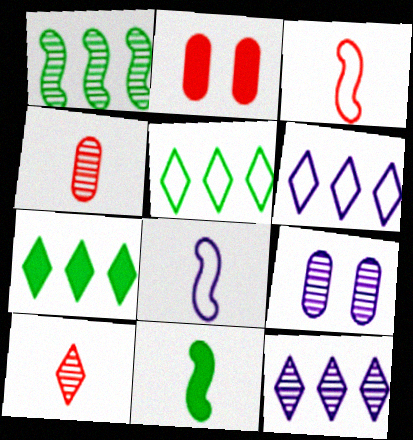[[1, 9, 10], 
[3, 7, 9]]